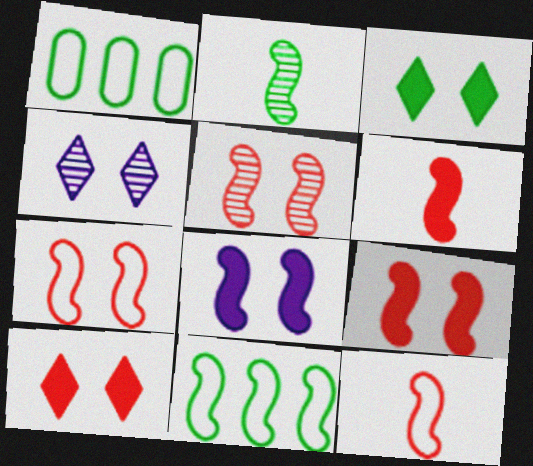[[1, 2, 3], 
[1, 4, 6], 
[5, 7, 9]]